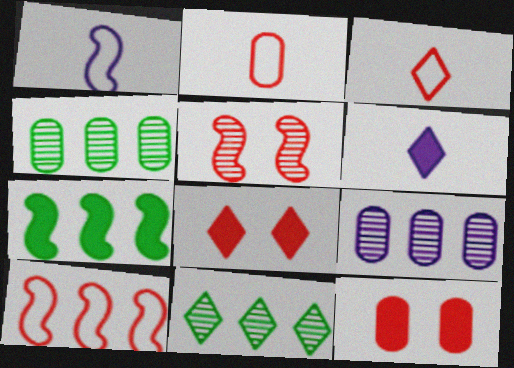[[1, 4, 8], 
[1, 5, 7], 
[1, 11, 12], 
[6, 7, 12]]